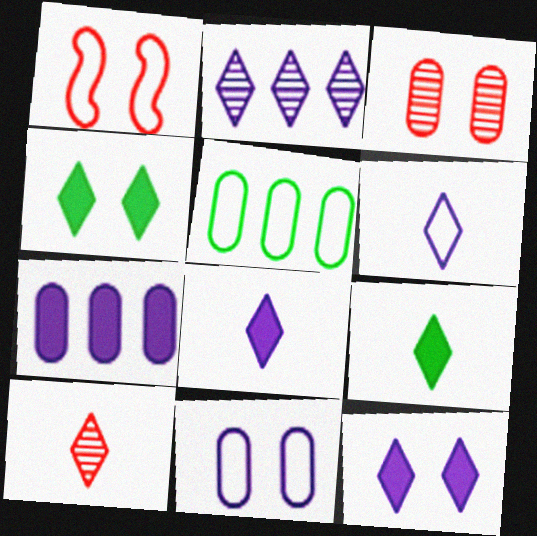[[1, 5, 6], 
[2, 6, 12], 
[6, 9, 10]]